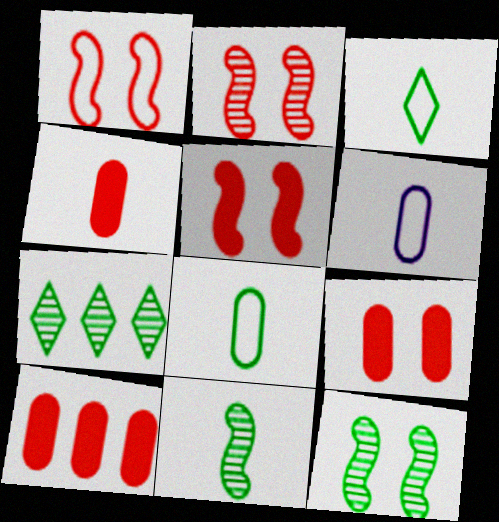[[1, 2, 5], 
[4, 9, 10], 
[5, 6, 7]]